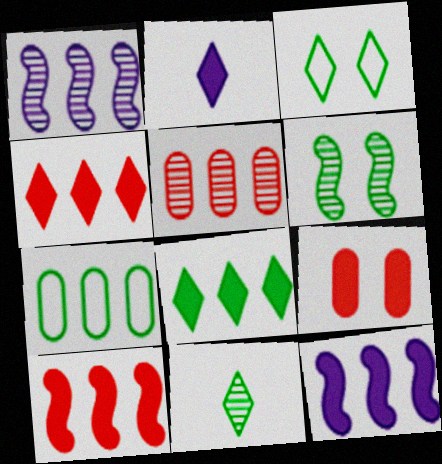[[1, 4, 7], 
[3, 8, 11]]